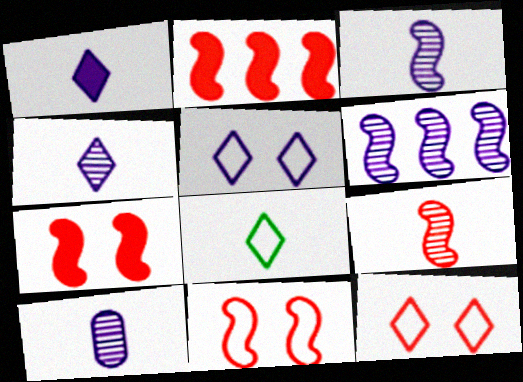[[2, 9, 11], 
[3, 4, 10]]